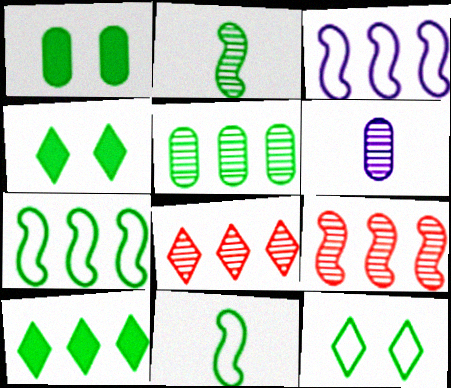[[4, 5, 11], 
[5, 7, 10]]